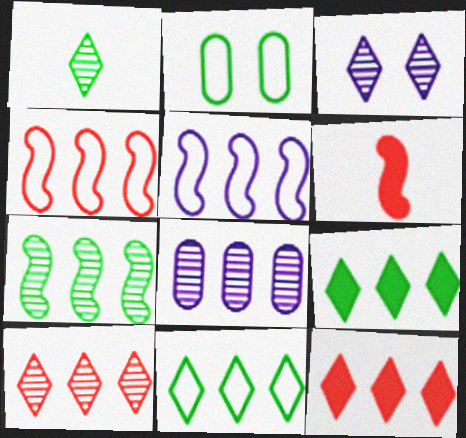[[1, 3, 10], 
[4, 8, 9], 
[7, 8, 10]]